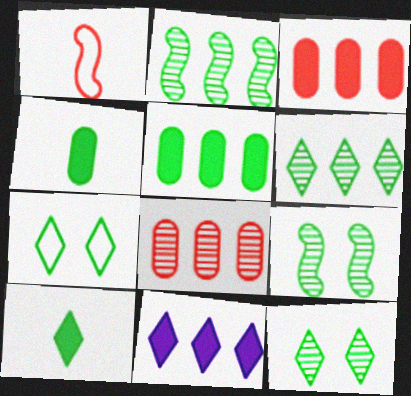[[2, 4, 7], 
[6, 7, 10]]